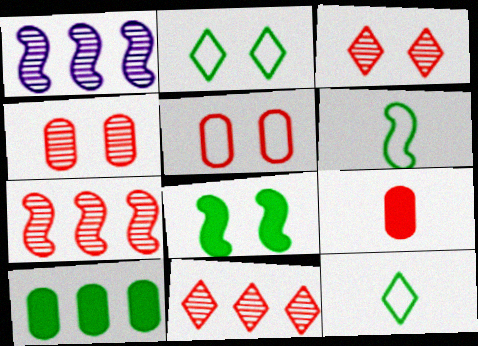[[1, 2, 9]]